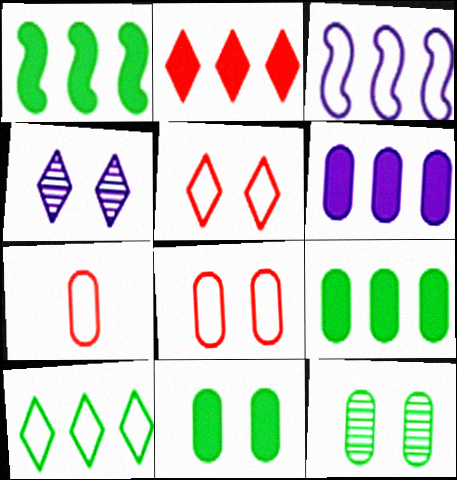[[1, 2, 6], 
[1, 4, 7], 
[6, 7, 12]]